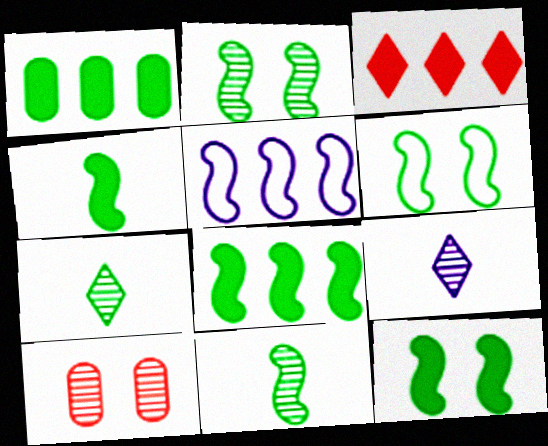[[1, 6, 7], 
[2, 6, 12], 
[4, 8, 12], 
[6, 8, 11]]